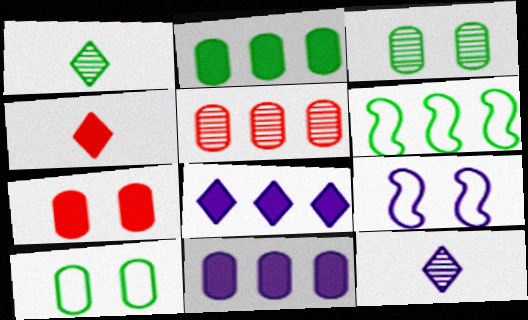[[5, 6, 8], 
[6, 7, 12], 
[9, 11, 12]]